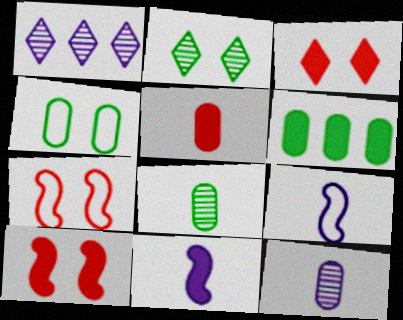[[3, 6, 11], 
[4, 6, 8]]